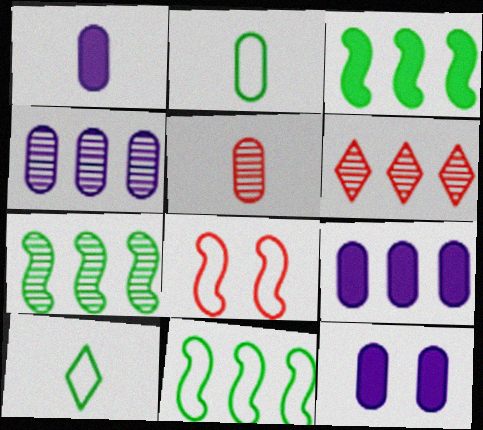[[1, 2, 5], 
[1, 9, 12], 
[3, 7, 11], 
[4, 6, 7], 
[6, 9, 11]]